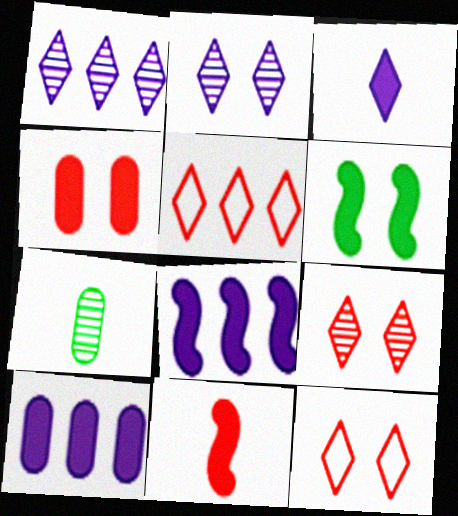[[6, 8, 11], 
[7, 8, 12]]